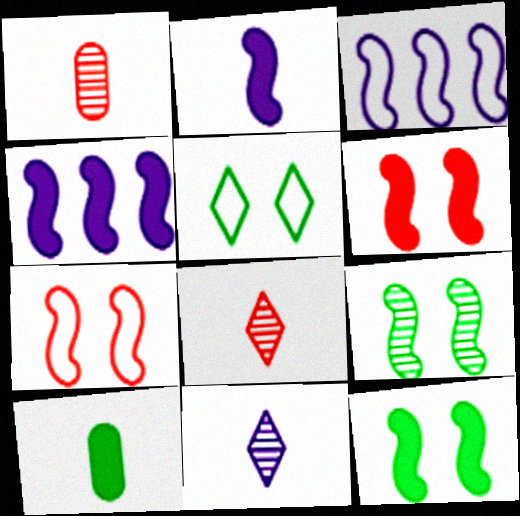[[1, 4, 5]]